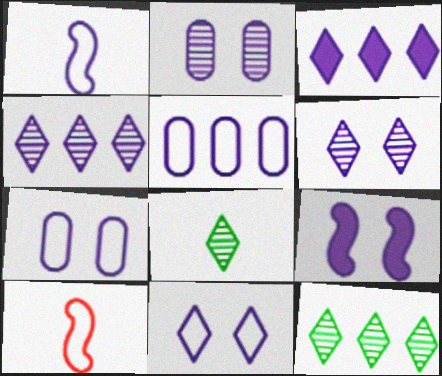[[1, 2, 3], 
[1, 5, 11], 
[2, 9, 11], 
[6, 7, 9]]